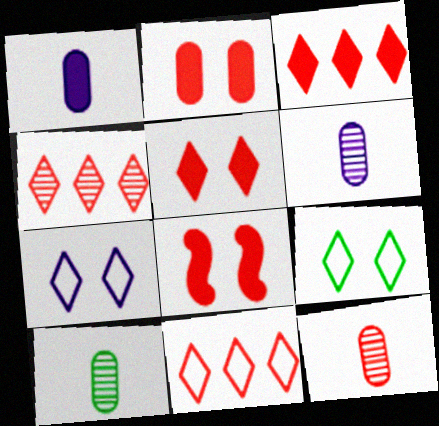[[2, 5, 8], 
[3, 4, 11], 
[6, 10, 12], 
[8, 11, 12]]